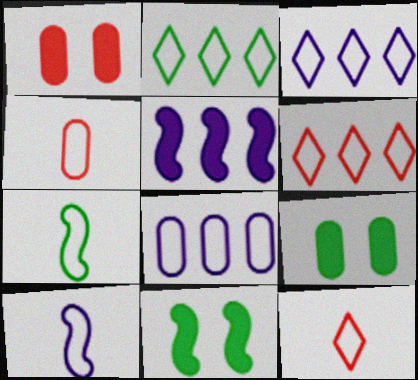[[2, 3, 6]]